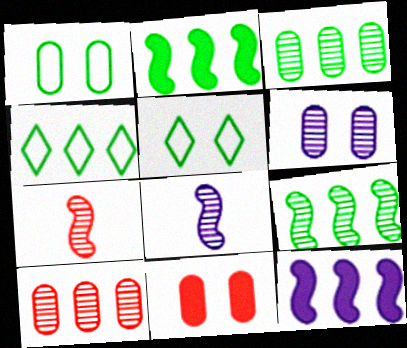[[1, 6, 11], 
[2, 3, 4], 
[4, 8, 11], 
[4, 10, 12]]